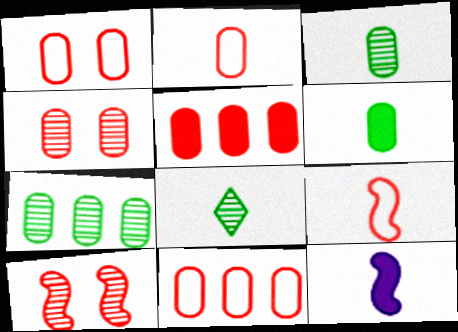[[1, 2, 11], 
[2, 4, 5], 
[2, 8, 12]]